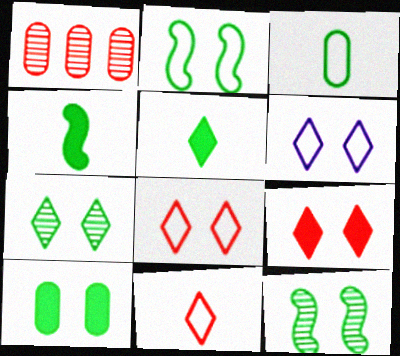[[1, 4, 6], 
[2, 7, 10], 
[6, 7, 9]]